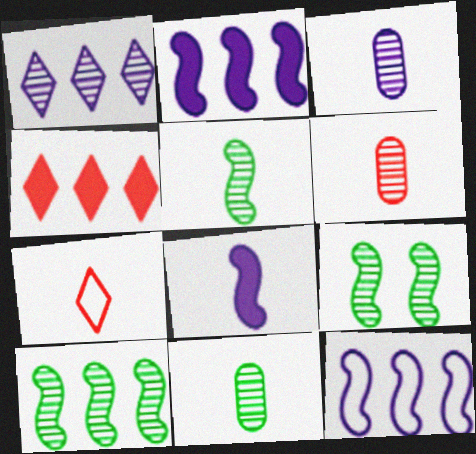[[1, 6, 9], 
[3, 6, 11], 
[5, 9, 10], 
[7, 8, 11]]